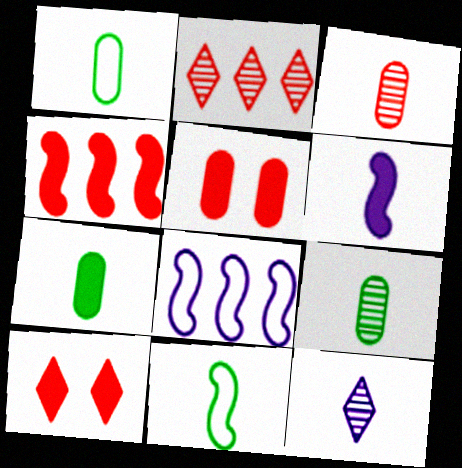[[1, 7, 9], 
[8, 9, 10]]